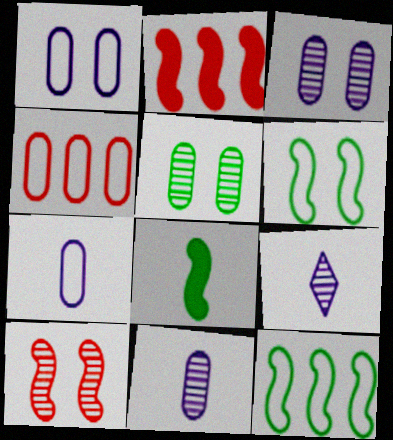[]